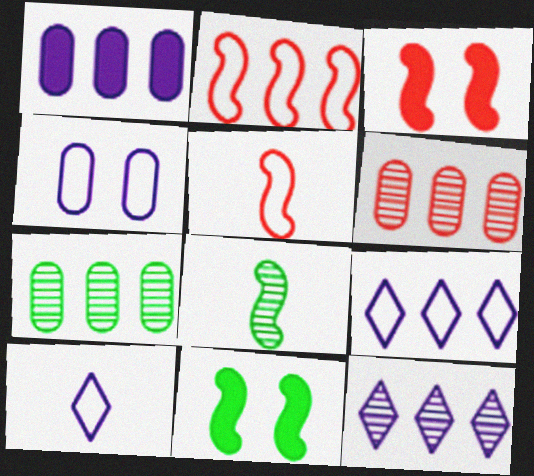[[3, 7, 10], 
[6, 10, 11]]